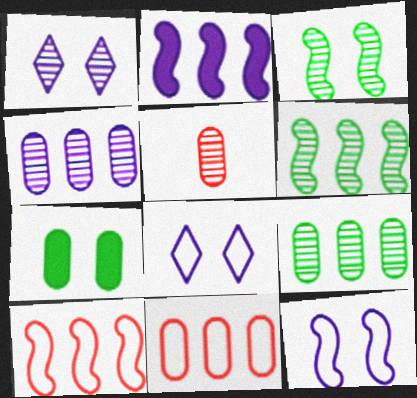[[1, 5, 6], 
[2, 6, 10]]